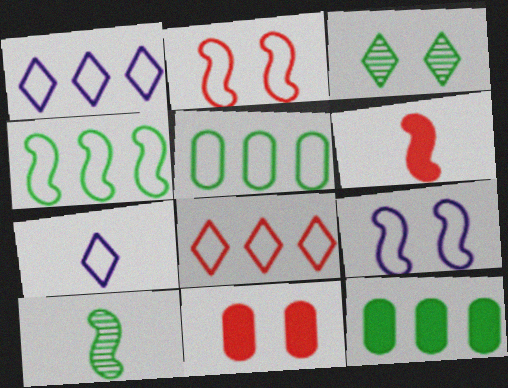[[1, 10, 11], 
[2, 5, 7], 
[3, 9, 11]]